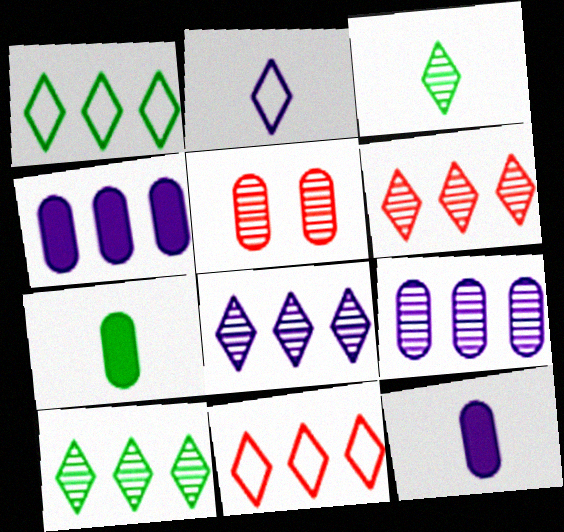[[6, 8, 10]]